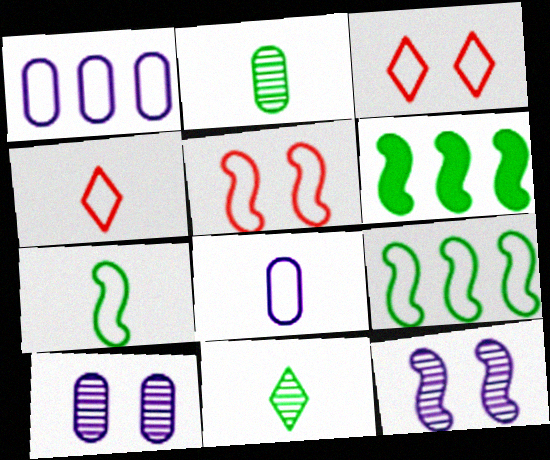[[1, 3, 7], 
[3, 8, 9], 
[4, 6, 10], 
[4, 7, 8]]